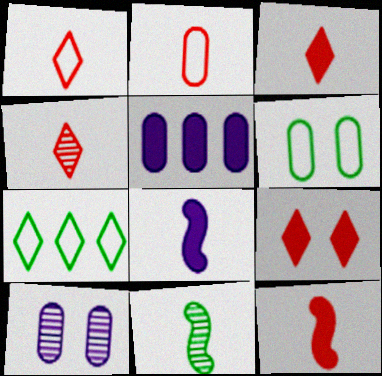[[1, 3, 4], 
[2, 4, 12], 
[7, 10, 12]]